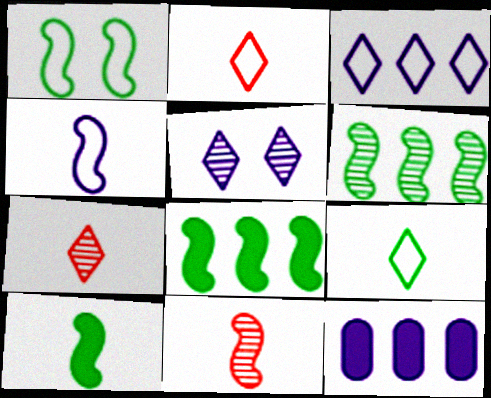[[1, 6, 10], 
[1, 7, 12], 
[4, 5, 12], 
[4, 10, 11]]